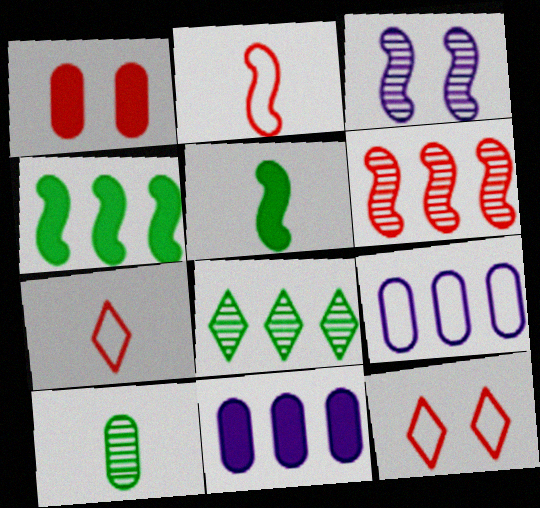[[1, 6, 7], 
[1, 9, 10], 
[2, 3, 4]]